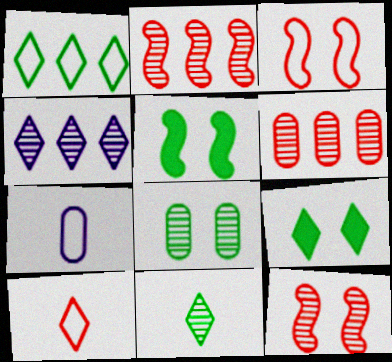[[1, 3, 7], 
[1, 9, 11], 
[2, 7, 9], 
[4, 9, 10]]